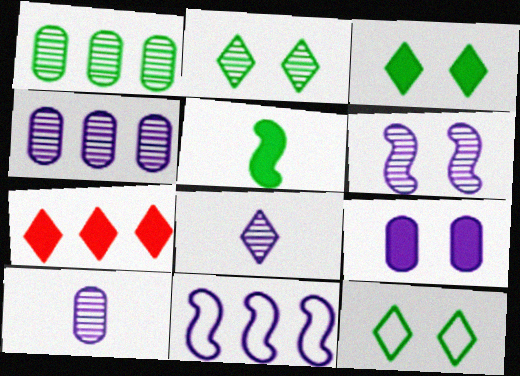[[1, 5, 12], 
[1, 7, 11], 
[2, 3, 12], 
[4, 6, 8], 
[5, 7, 9], 
[7, 8, 12], 
[8, 9, 11]]